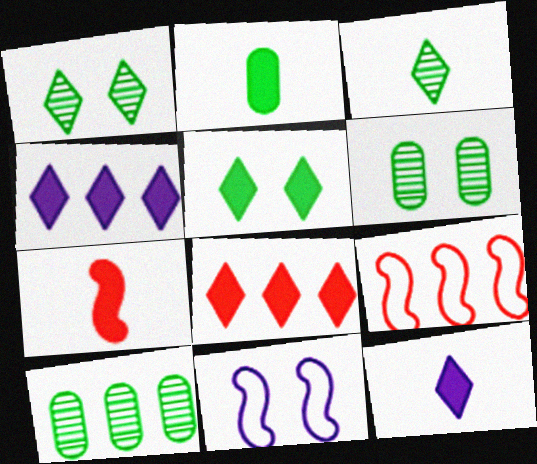[[2, 7, 12], 
[4, 9, 10], 
[5, 8, 12], 
[6, 9, 12]]